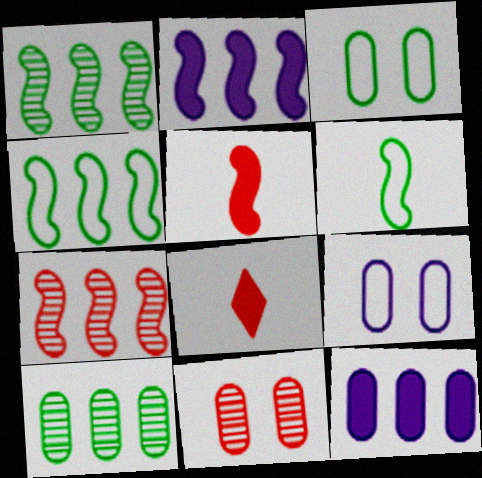[[1, 8, 9], 
[2, 4, 7]]